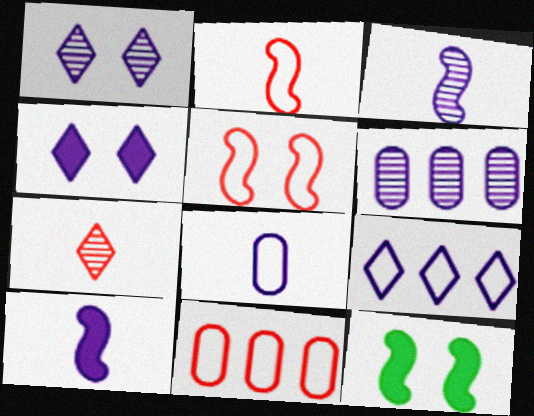[[1, 3, 6]]